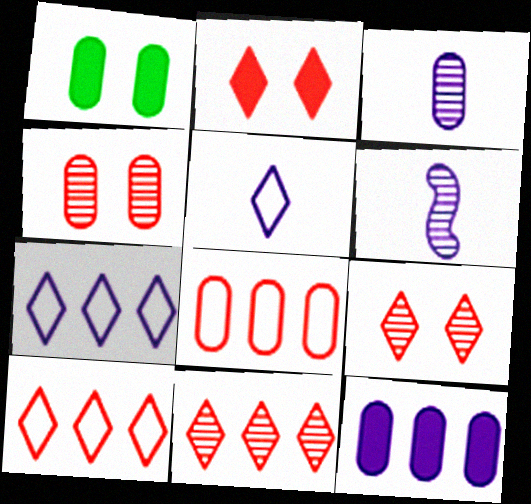[[1, 3, 8], 
[1, 6, 10]]